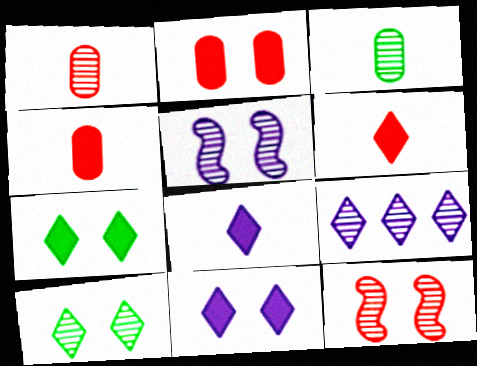[[3, 9, 12]]